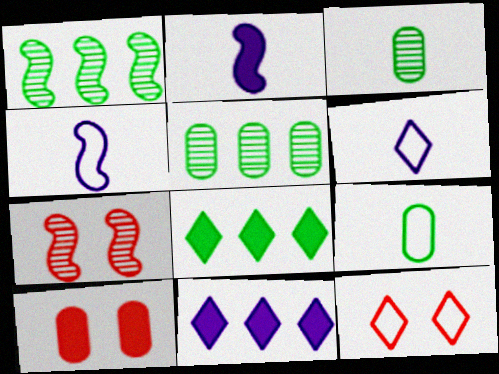[[1, 6, 10], 
[2, 5, 12], 
[2, 8, 10], 
[7, 9, 11], 
[7, 10, 12]]